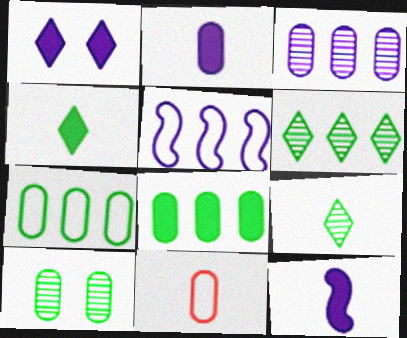[[9, 11, 12]]